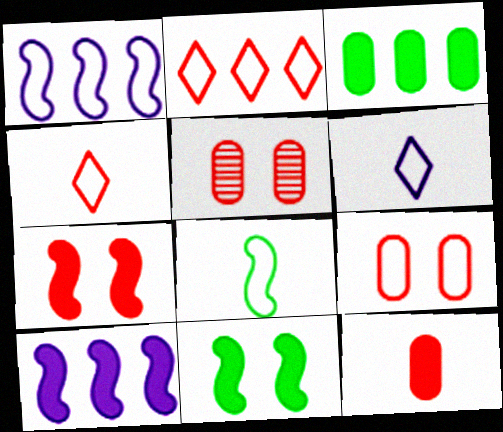[]